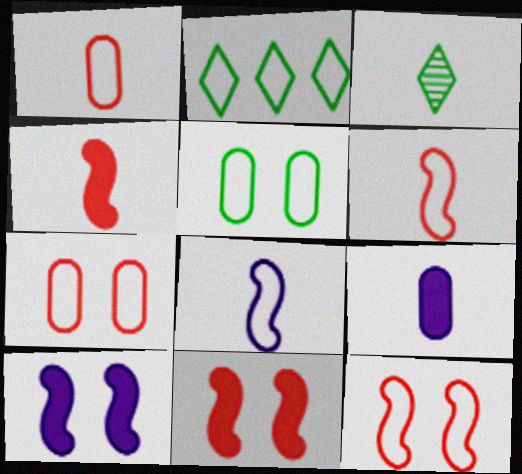[[2, 7, 8], 
[3, 6, 9]]